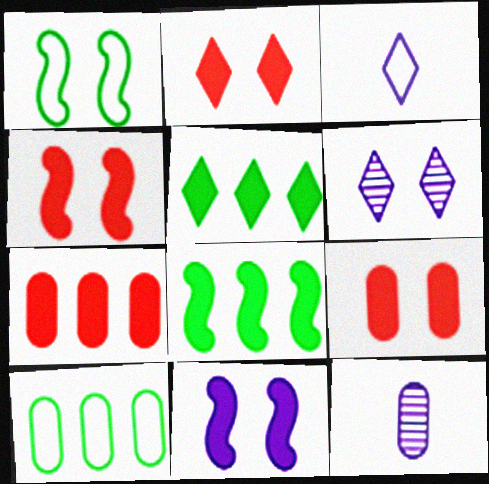[[1, 6, 9], 
[2, 4, 9], 
[9, 10, 12]]